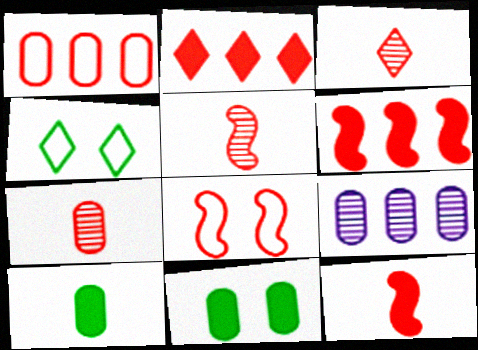[[2, 7, 8], 
[3, 5, 7], 
[4, 9, 12], 
[5, 6, 8]]